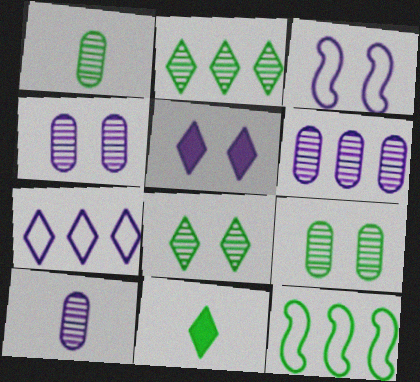[[3, 4, 5], 
[4, 6, 10], 
[9, 11, 12]]